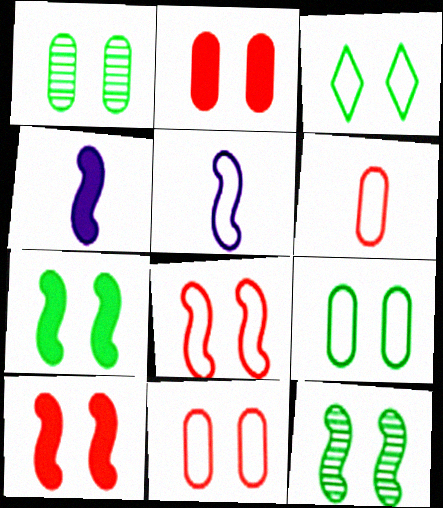[[1, 3, 7]]